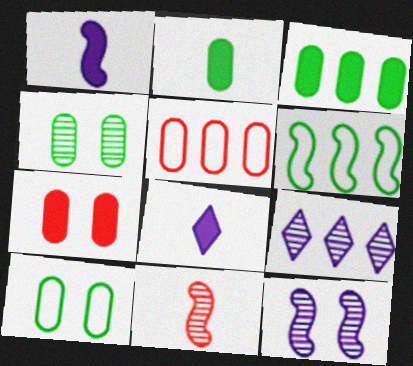[[4, 9, 11]]